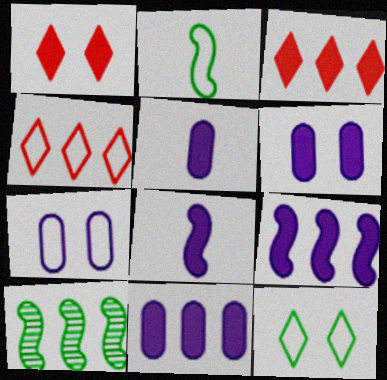[[2, 4, 7], 
[4, 10, 11], 
[5, 6, 11]]